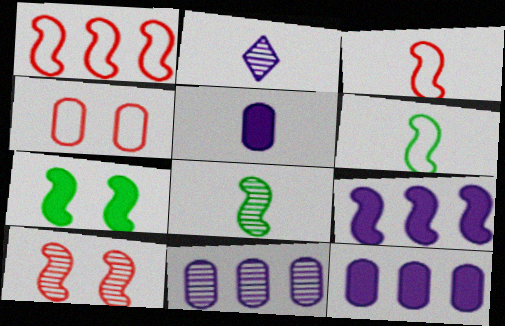[[6, 9, 10]]